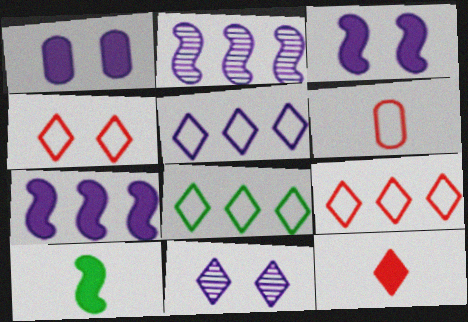[[5, 8, 9], 
[8, 11, 12]]